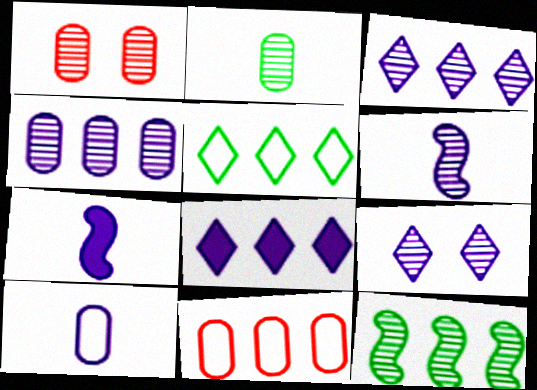[[1, 2, 4], 
[1, 5, 7], 
[4, 6, 9], 
[8, 11, 12]]